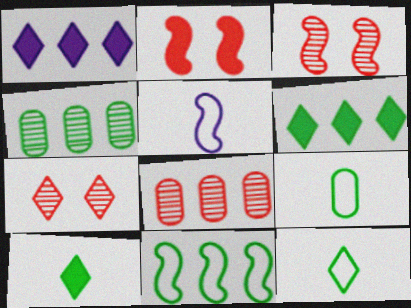[[1, 3, 9], 
[1, 7, 12], 
[1, 8, 11], 
[4, 6, 11]]